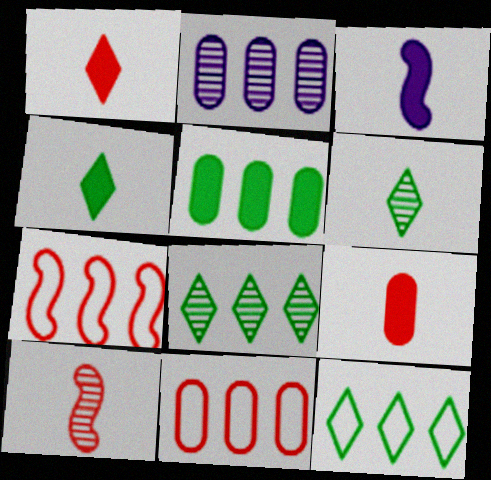[[2, 5, 11], 
[3, 4, 9]]